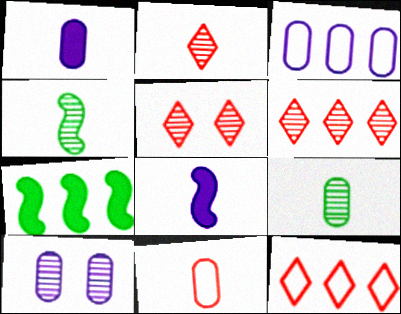[[1, 3, 10], 
[1, 9, 11], 
[2, 5, 6], 
[3, 6, 7], 
[4, 6, 10]]